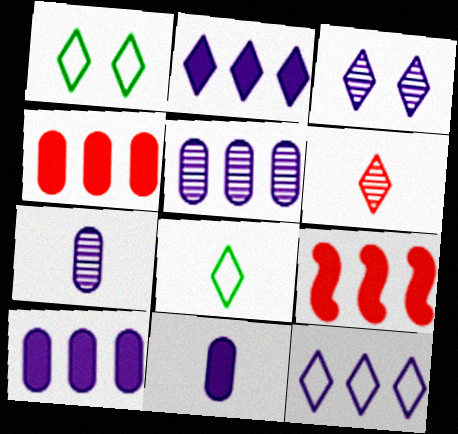[[1, 2, 6], 
[1, 7, 9]]